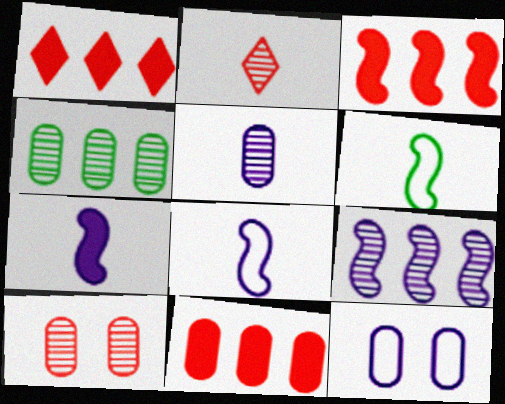[[1, 3, 11], 
[4, 5, 10]]